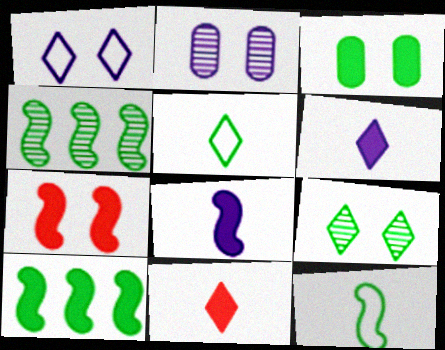[[3, 4, 5], 
[7, 8, 10]]